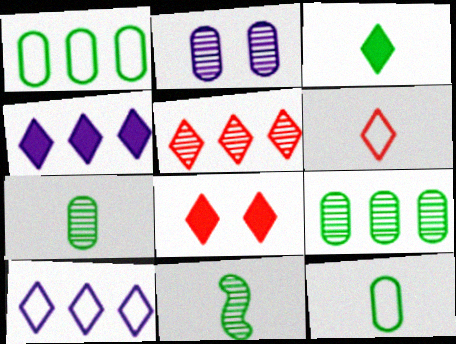[[2, 5, 11], 
[3, 4, 8], 
[3, 11, 12], 
[5, 6, 8]]